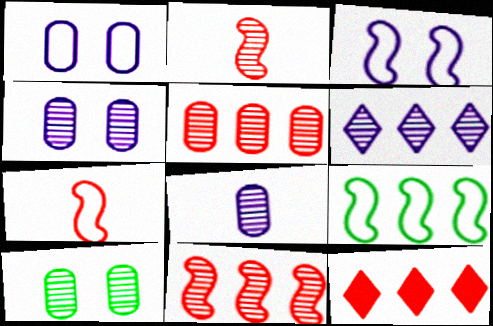[[2, 6, 10], 
[3, 7, 9], 
[5, 8, 10]]